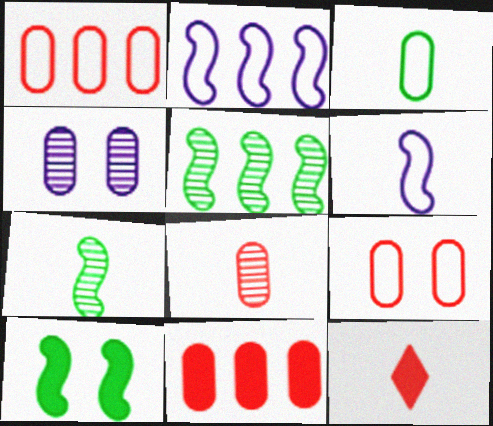[[3, 4, 11], 
[8, 9, 11]]